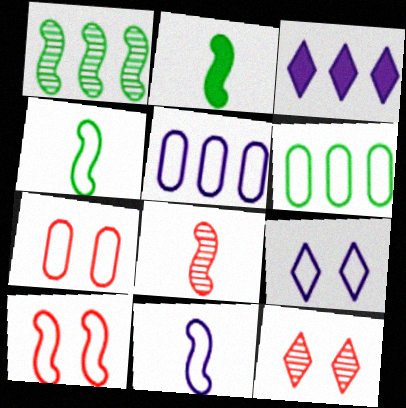[[2, 5, 12], 
[2, 8, 11], 
[5, 9, 11]]